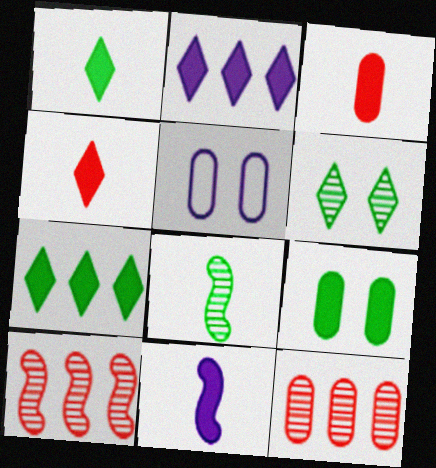[[1, 3, 11], 
[1, 5, 10]]